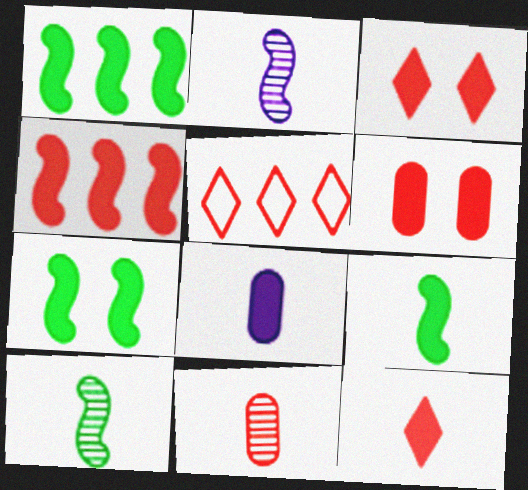[[1, 3, 8], 
[1, 7, 9], 
[4, 6, 12], 
[8, 9, 12]]